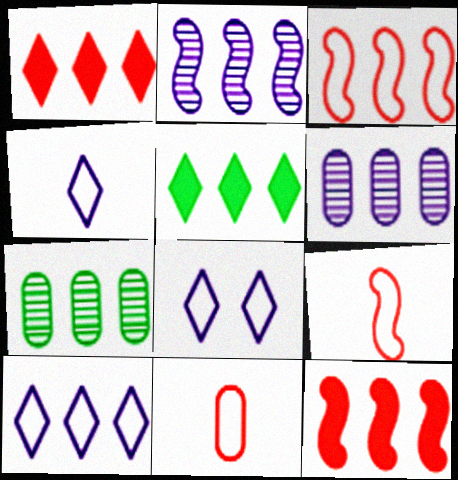[[3, 5, 6], 
[4, 8, 10], 
[7, 10, 12]]